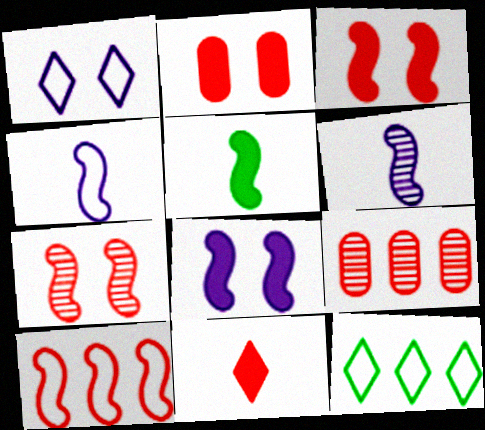[[1, 5, 9], 
[2, 6, 12]]